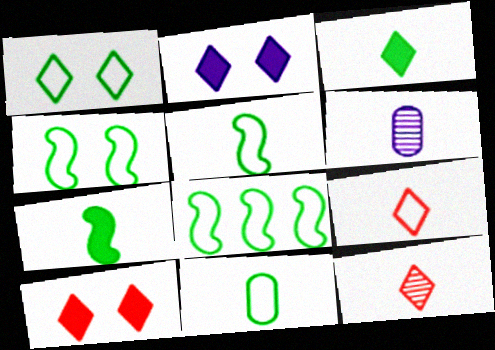[[1, 8, 11], 
[4, 5, 8], 
[6, 7, 9], 
[6, 8, 10]]